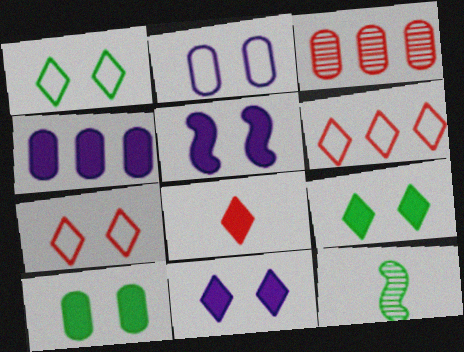[[4, 7, 12]]